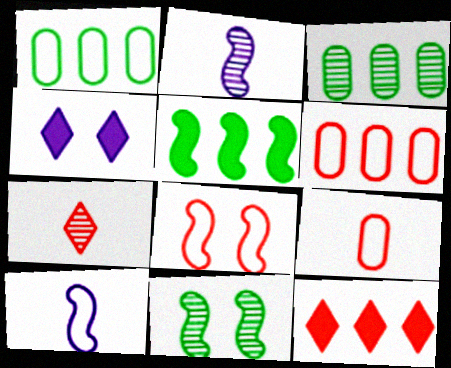[[2, 5, 8]]